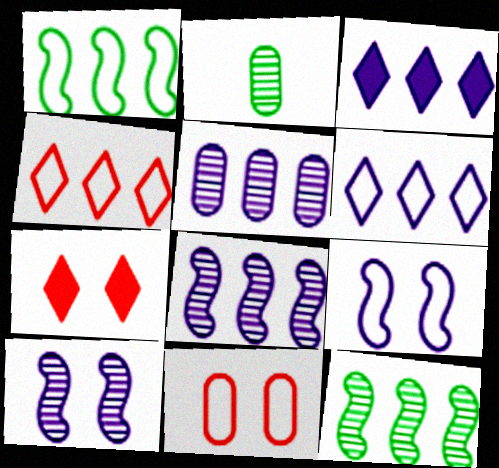[]